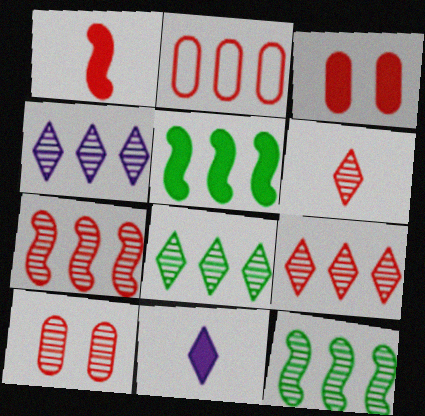[[2, 4, 5], 
[3, 5, 11], 
[4, 8, 9], 
[6, 7, 10]]